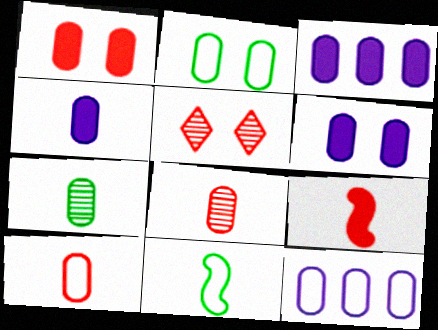[[1, 7, 12], 
[2, 3, 8], 
[2, 10, 12], 
[3, 4, 6], 
[3, 5, 11], 
[4, 7, 10]]